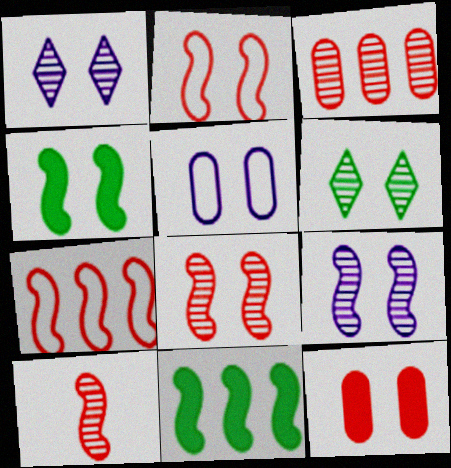[[2, 4, 9]]